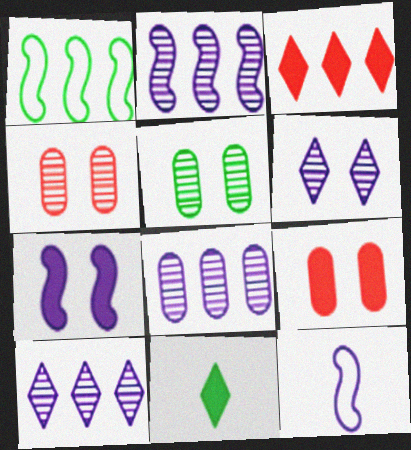[[1, 3, 8], 
[1, 5, 11], 
[2, 7, 12], 
[2, 8, 10], 
[3, 5, 12]]